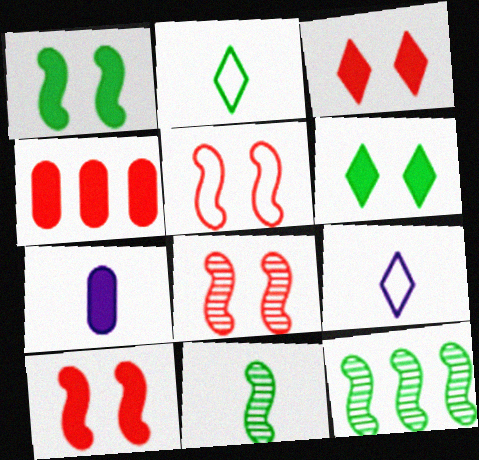[[5, 8, 10]]